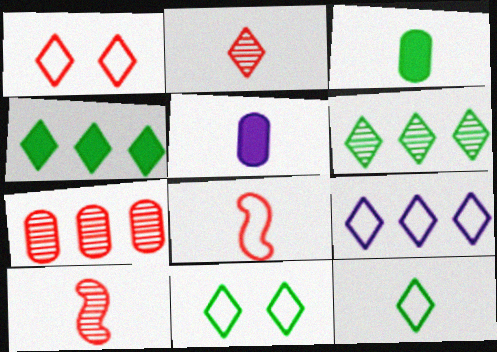[[1, 9, 12], 
[5, 10, 12]]